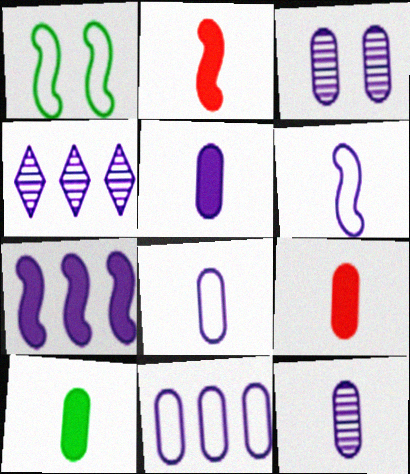[[1, 4, 9], 
[3, 5, 11], 
[4, 7, 11], 
[5, 8, 12], 
[5, 9, 10]]